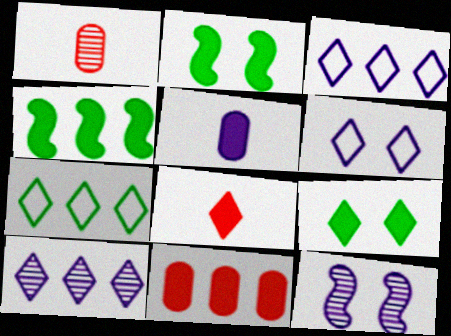[[1, 2, 3], 
[1, 4, 6], 
[3, 5, 12]]